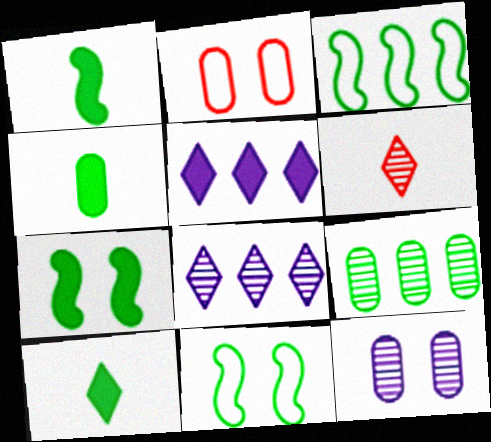[[1, 2, 8], 
[1, 4, 10], 
[9, 10, 11]]